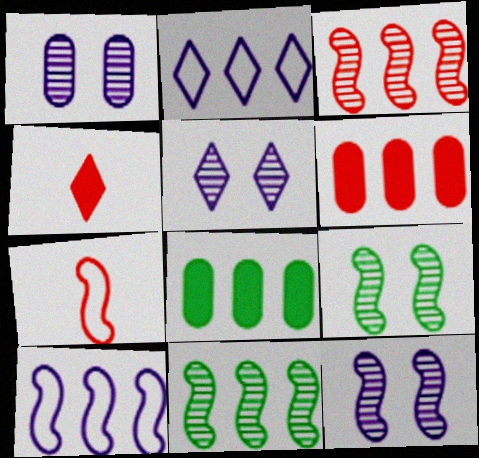[[1, 5, 12], 
[2, 3, 8], 
[2, 6, 11], 
[5, 7, 8]]